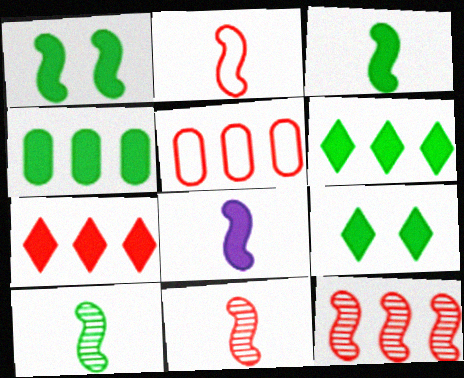[[2, 8, 10], 
[3, 4, 9], 
[5, 7, 12]]